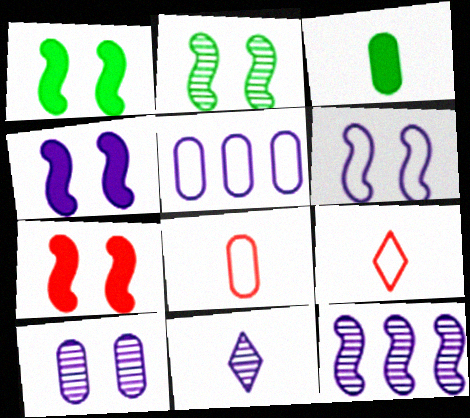[[1, 4, 7], 
[2, 6, 7], 
[4, 5, 11], 
[10, 11, 12]]